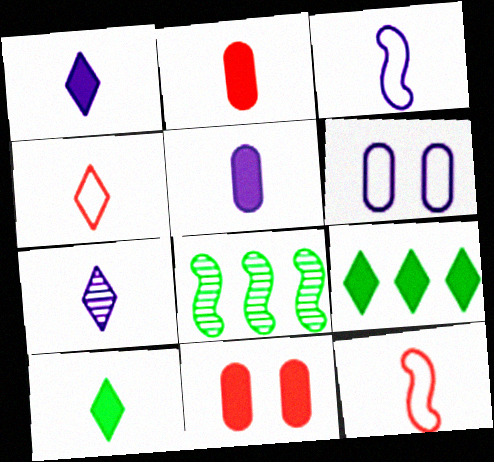[[3, 5, 7], 
[4, 7, 10]]